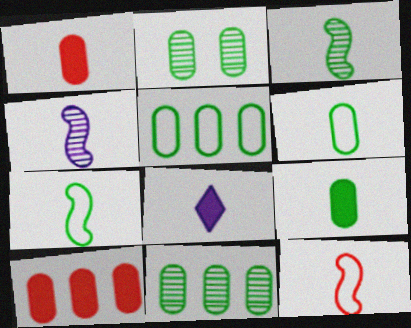[[2, 5, 9]]